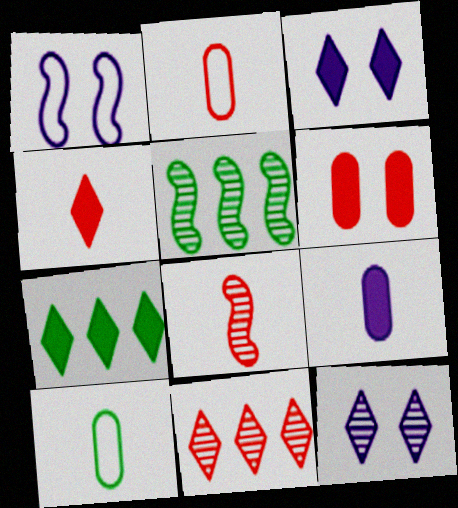[[2, 3, 5], 
[2, 4, 8], 
[3, 4, 7]]